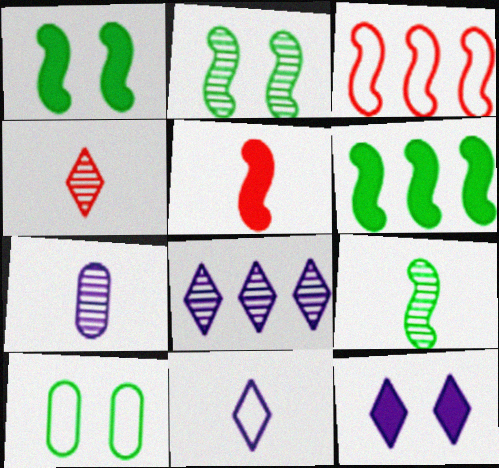[[3, 10, 11], 
[4, 7, 9], 
[5, 8, 10], 
[8, 11, 12]]